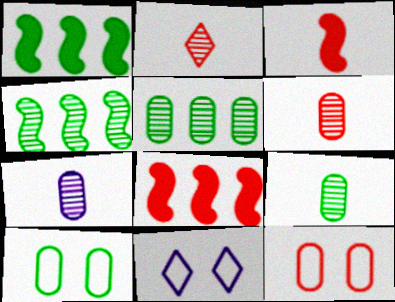[[1, 6, 11], 
[2, 8, 12], 
[3, 5, 11], 
[6, 7, 9], 
[8, 9, 11]]